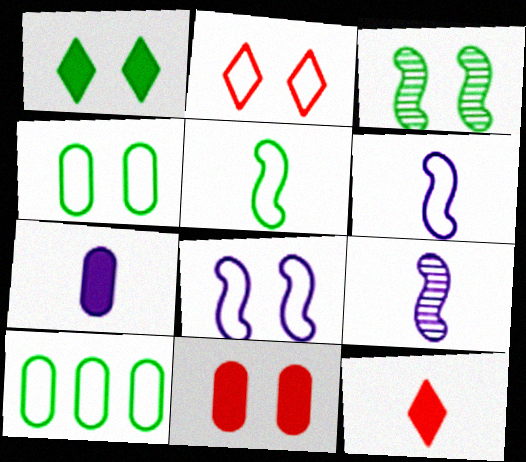[[1, 3, 4], 
[2, 4, 8], 
[2, 6, 10]]